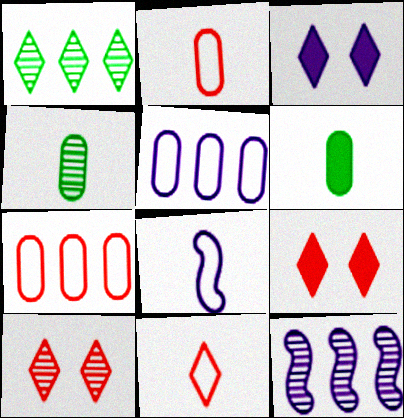[[1, 3, 11], 
[4, 10, 12]]